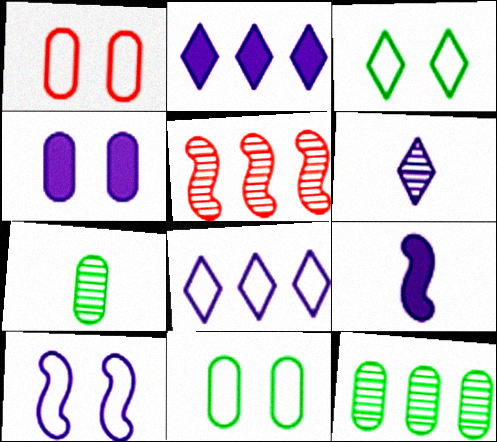[[1, 3, 10], 
[2, 4, 9]]